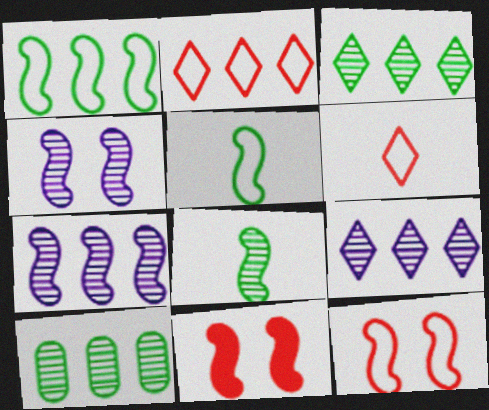[[5, 7, 11]]